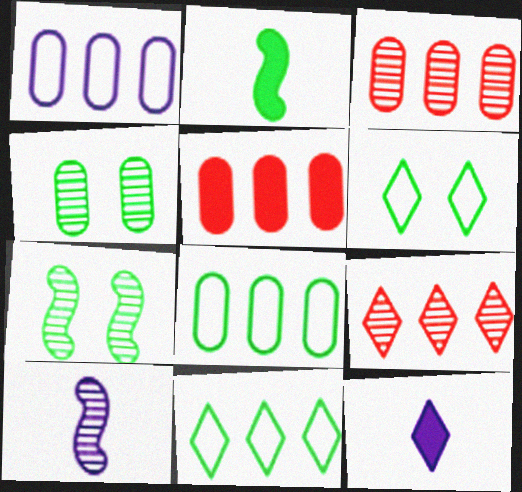[[2, 4, 11], 
[4, 9, 10], 
[5, 6, 10], 
[6, 9, 12]]